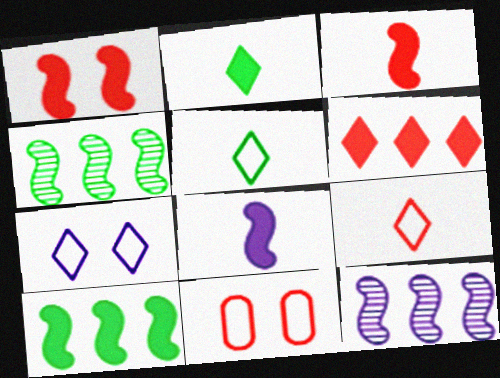[[1, 8, 10], 
[2, 11, 12]]